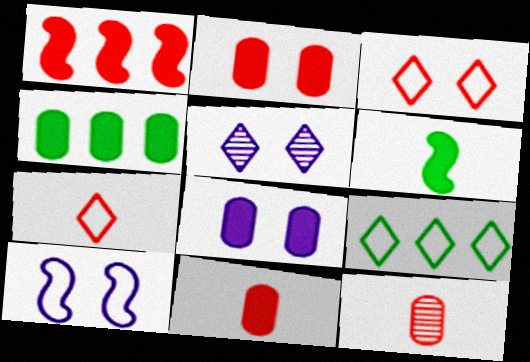[[1, 3, 12], 
[4, 8, 11], 
[5, 8, 10]]